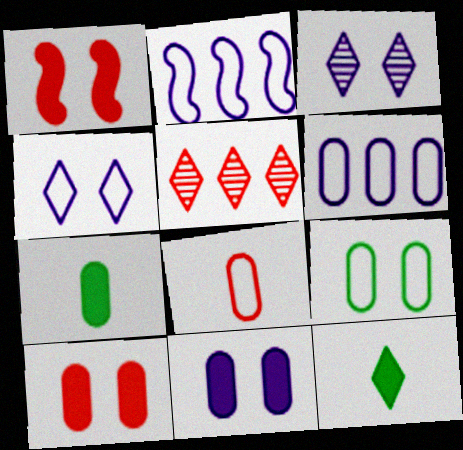[[1, 3, 9], 
[1, 5, 8], 
[4, 5, 12], 
[6, 8, 9]]